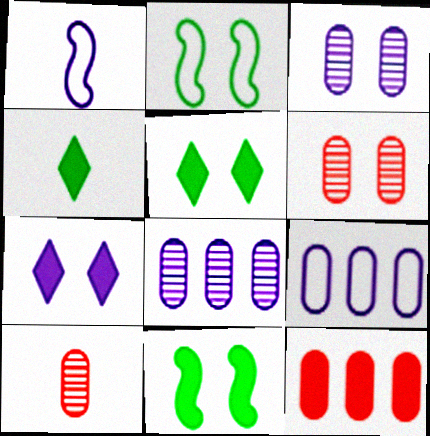[[1, 4, 10], 
[1, 7, 8], 
[2, 6, 7]]